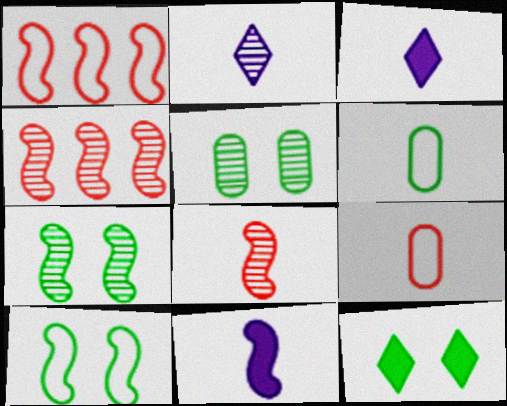[[1, 3, 5], 
[1, 7, 11], 
[2, 4, 5], 
[3, 6, 8], 
[4, 10, 11], 
[5, 10, 12]]